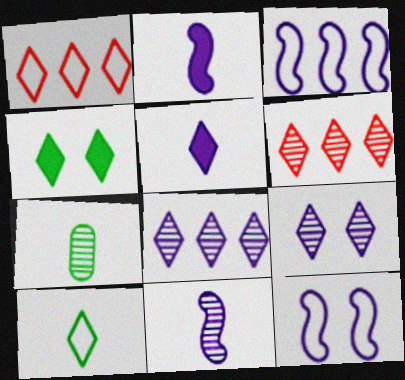[]